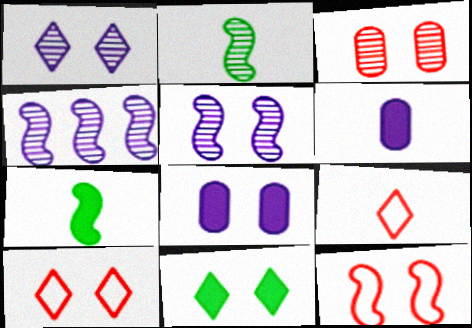[[1, 10, 11], 
[2, 6, 9], 
[4, 7, 12]]